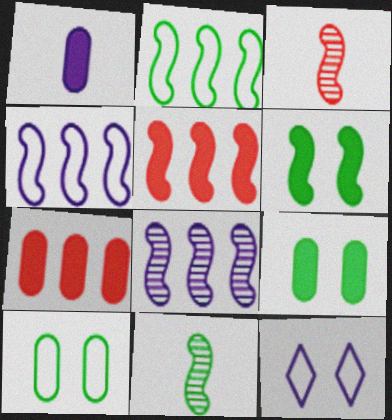[[1, 7, 9], 
[1, 8, 12], 
[2, 5, 8], 
[2, 6, 11], 
[3, 4, 6], 
[7, 11, 12]]